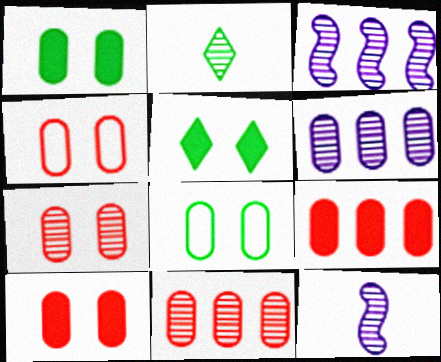[[2, 3, 7], 
[4, 7, 10]]